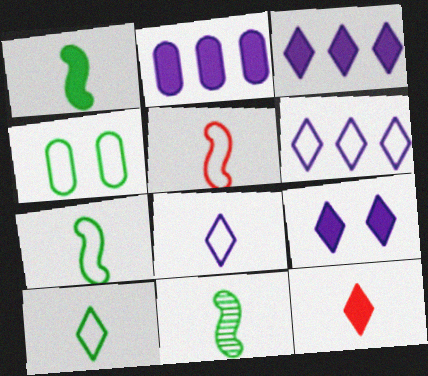[[1, 7, 11], 
[4, 5, 6]]